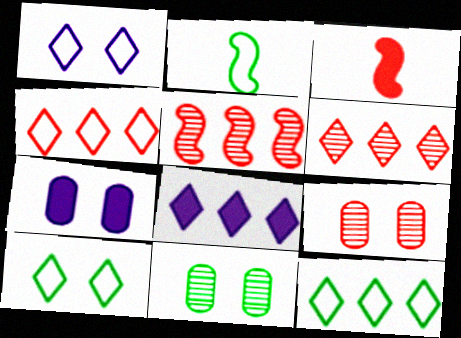[[2, 6, 7], 
[2, 8, 9], 
[3, 4, 9], 
[6, 8, 12]]